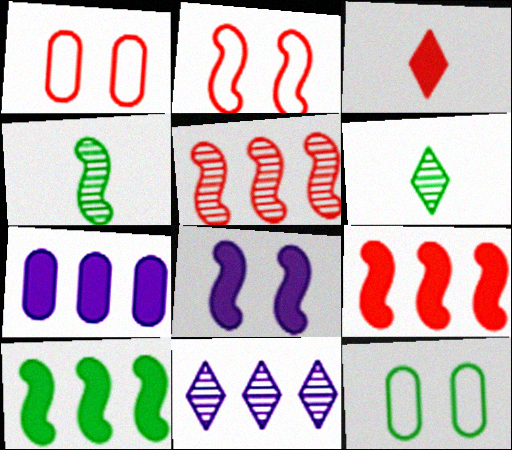[[1, 3, 5], 
[2, 6, 7], 
[6, 10, 12]]